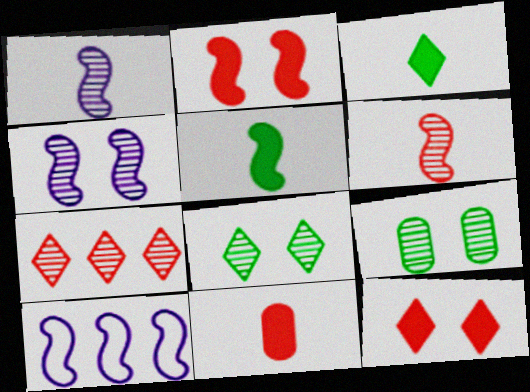[[1, 7, 9], 
[8, 10, 11]]